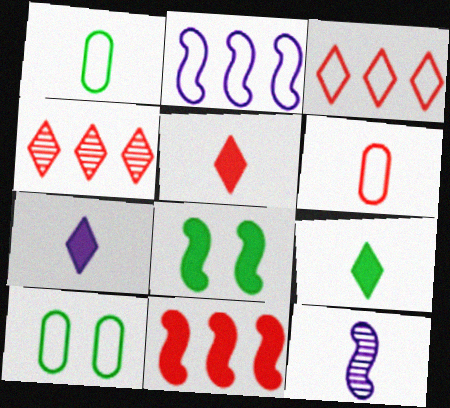[[1, 5, 12], 
[5, 7, 9], 
[6, 9, 12]]